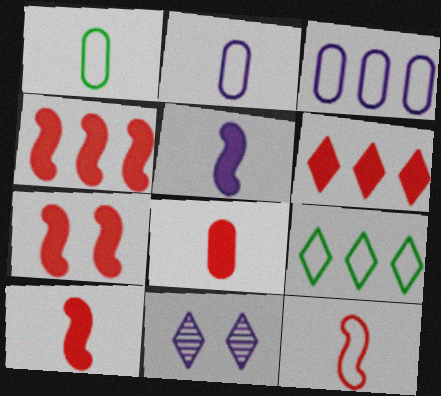[[1, 4, 11], 
[3, 5, 11], 
[4, 7, 10], 
[6, 7, 8]]